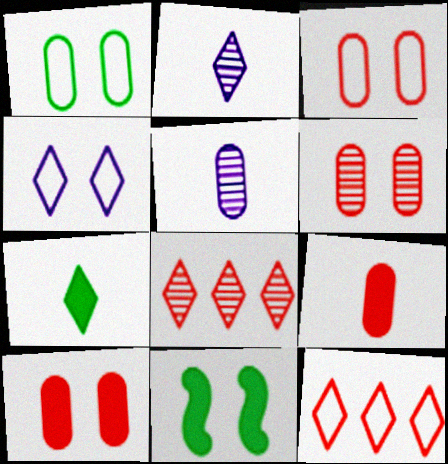[[3, 6, 10], 
[4, 6, 11], 
[4, 7, 8], 
[5, 11, 12]]